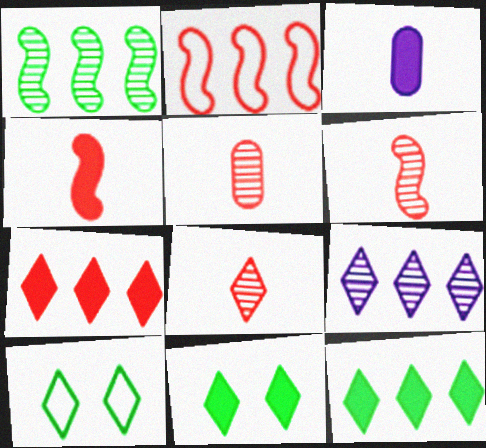[[5, 6, 8]]